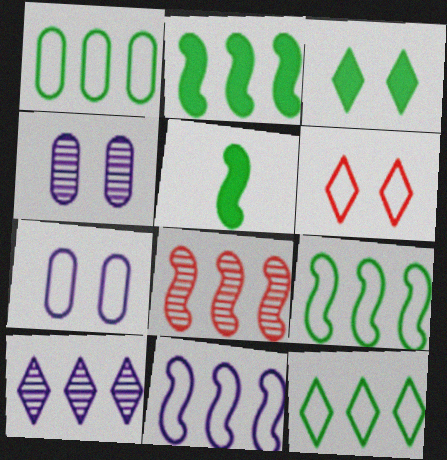[[1, 9, 12], 
[2, 8, 11]]